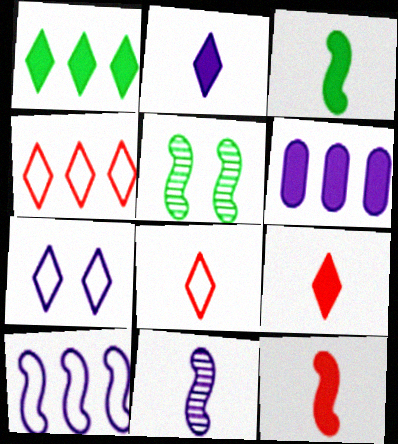[[5, 6, 8], 
[5, 10, 12], 
[6, 7, 11]]